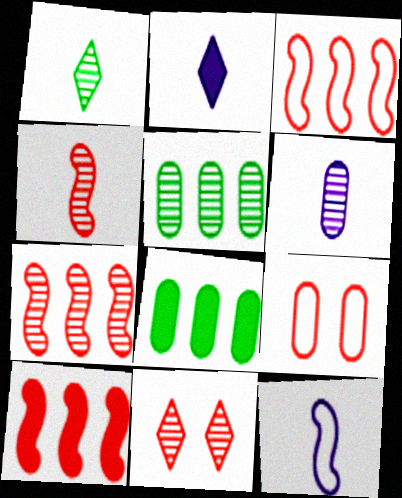[[1, 4, 6], 
[2, 6, 12], 
[3, 7, 10], 
[6, 8, 9], 
[8, 11, 12]]